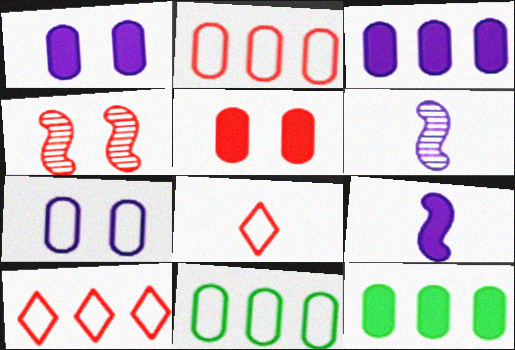[]